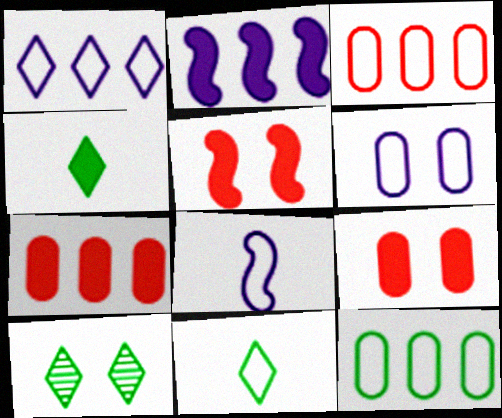[[1, 6, 8], 
[2, 4, 9], 
[5, 6, 10], 
[7, 8, 10]]